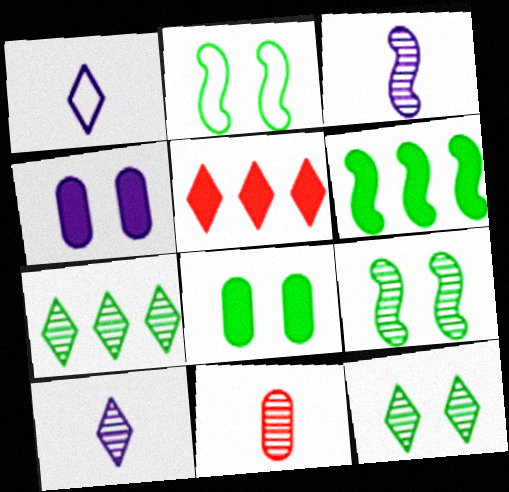[[1, 5, 12], 
[2, 8, 12]]